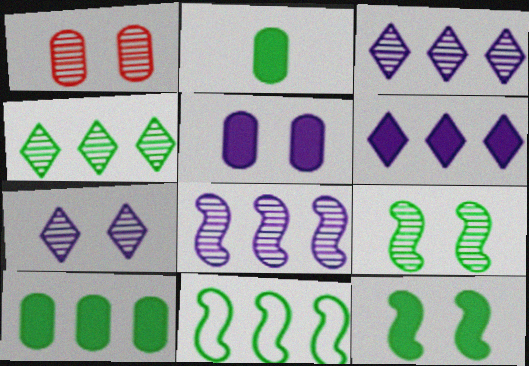[[1, 7, 9], 
[4, 10, 11]]